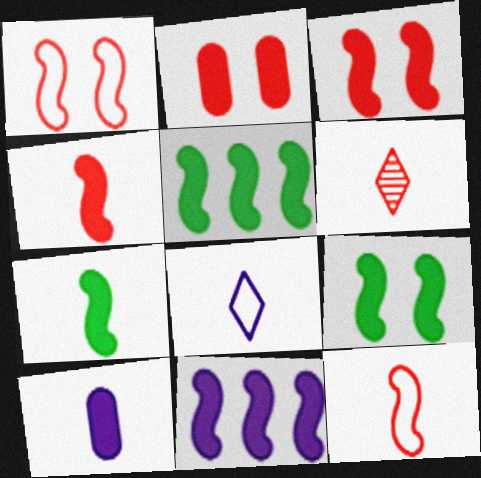[[3, 7, 11], 
[4, 9, 11], 
[5, 7, 9]]